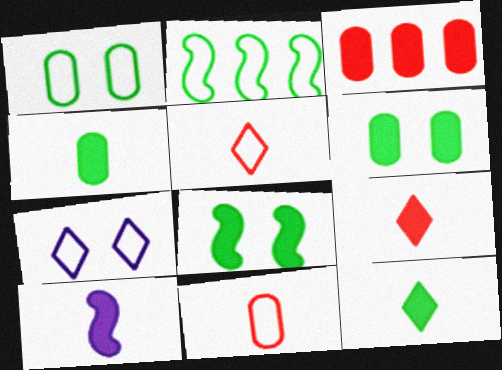[[2, 7, 11], 
[4, 9, 10]]